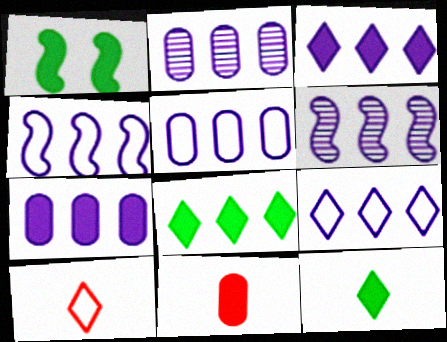[[1, 2, 10], 
[1, 3, 11], 
[2, 3, 4], 
[2, 5, 7], 
[3, 5, 6], 
[4, 5, 9], 
[6, 7, 9]]